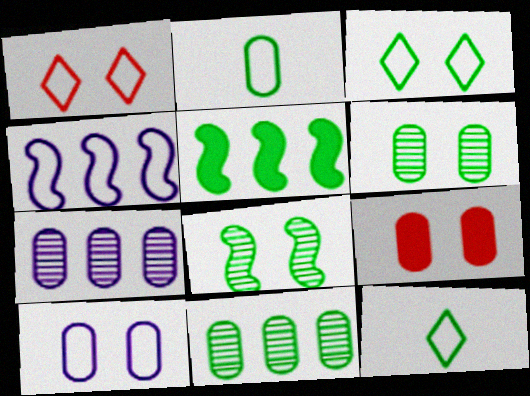[[1, 2, 4], 
[2, 7, 9], 
[5, 6, 12], 
[6, 9, 10]]